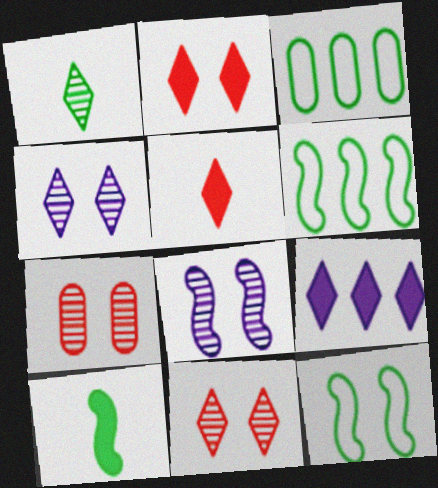[[3, 5, 8]]